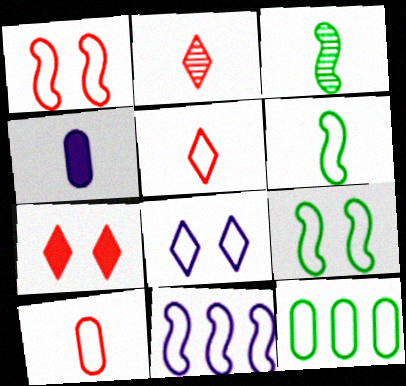[[1, 6, 11], 
[2, 4, 6], 
[3, 4, 5]]